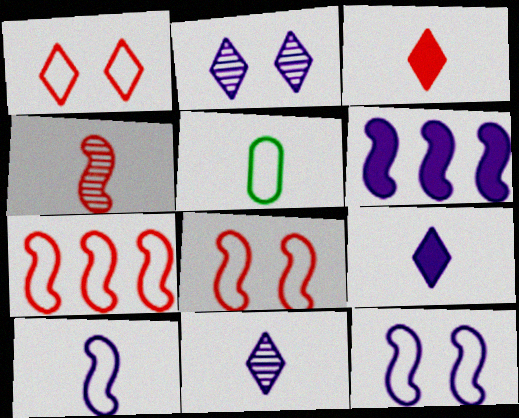[[4, 5, 9]]